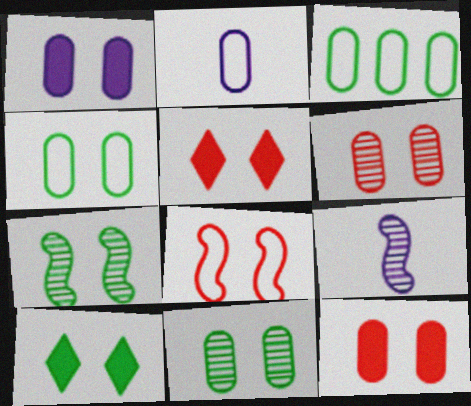[[1, 4, 6], 
[3, 5, 9], 
[4, 7, 10], 
[5, 6, 8]]